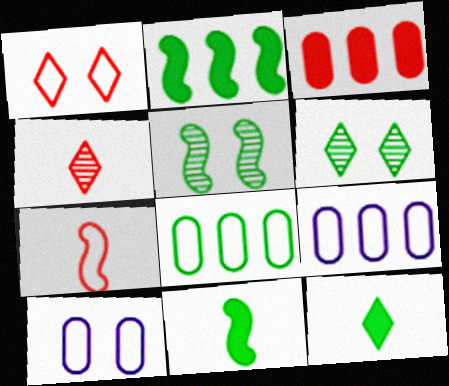[[2, 4, 10], 
[5, 8, 12], 
[6, 8, 11]]